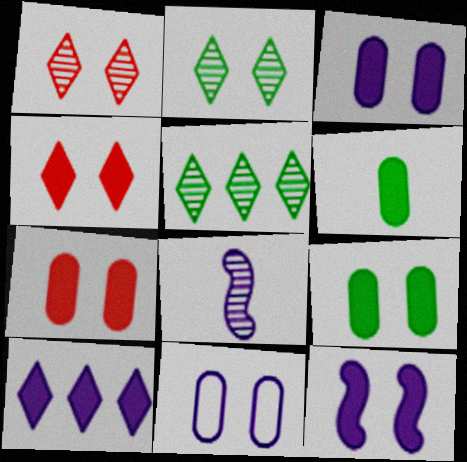[[3, 7, 9], 
[4, 9, 12], 
[8, 10, 11]]